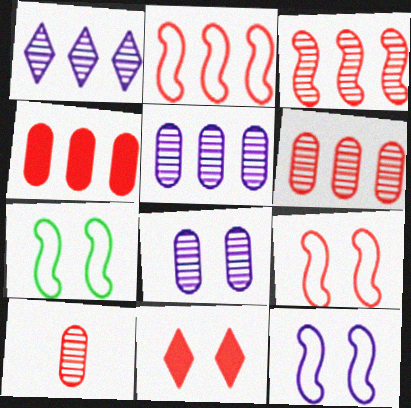[[2, 10, 11], 
[7, 8, 11], 
[7, 9, 12]]